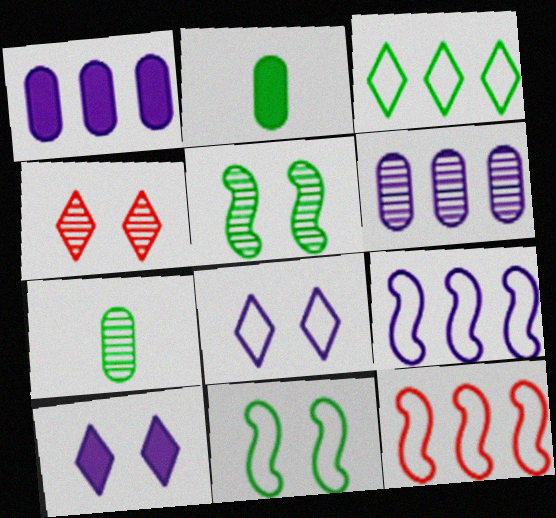[[2, 3, 5], 
[2, 4, 9], 
[7, 10, 12]]